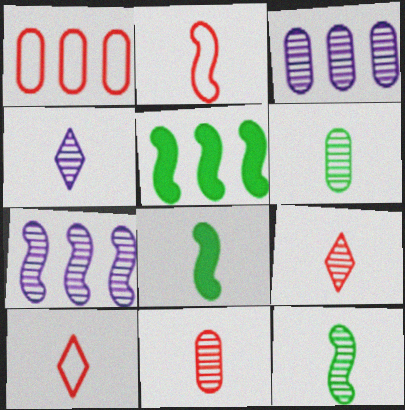[[4, 11, 12]]